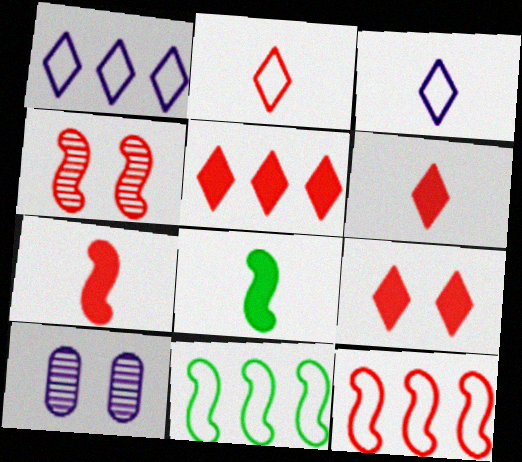[[4, 7, 12], 
[5, 6, 9], 
[6, 10, 11]]